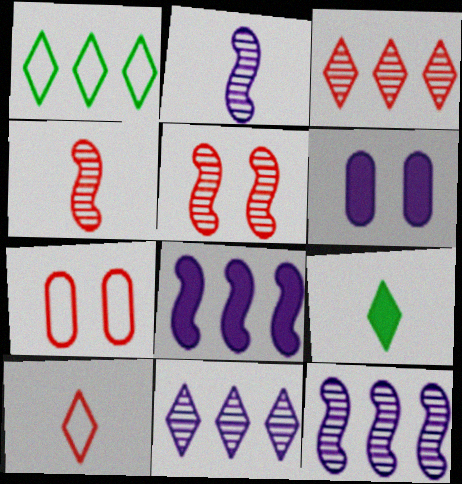[[1, 4, 6], 
[7, 9, 12]]